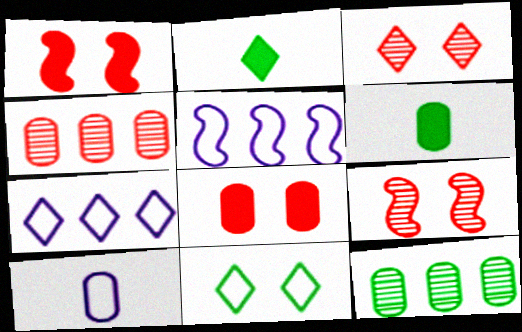[[2, 3, 7], 
[3, 5, 6], 
[6, 7, 9], 
[8, 10, 12]]